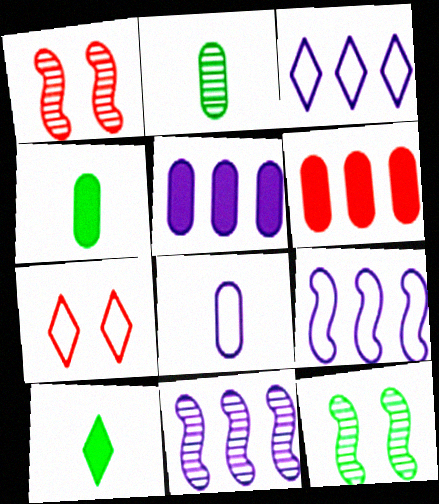[[1, 3, 4], 
[3, 5, 11], 
[4, 7, 11]]